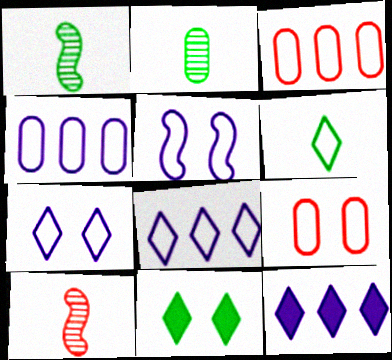[[1, 9, 12], 
[3, 5, 6], 
[4, 10, 11]]